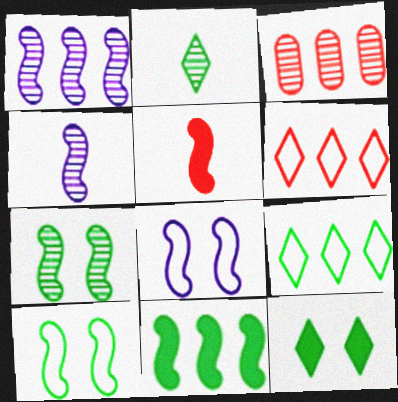[[1, 5, 10], 
[2, 9, 12]]